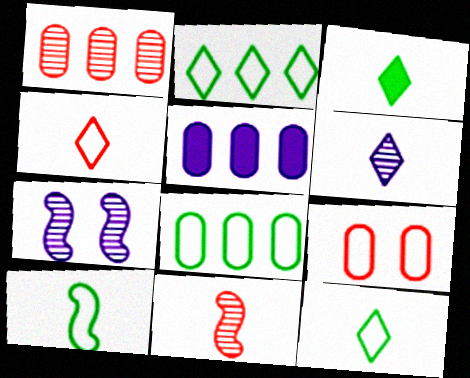[[1, 5, 8], 
[3, 4, 6]]